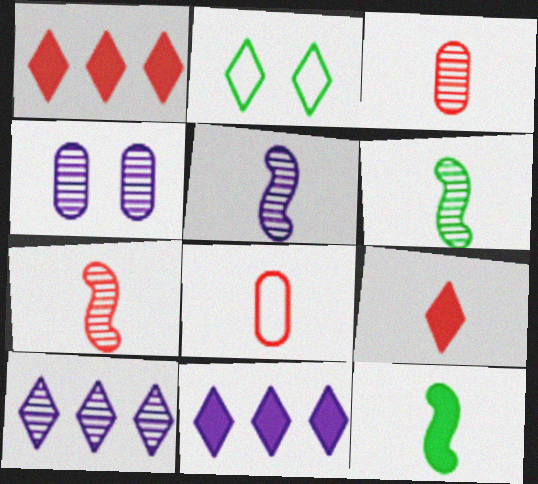[[2, 9, 10], 
[4, 5, 10], 
[5, 6, 7], 
[7, 8, 9]]